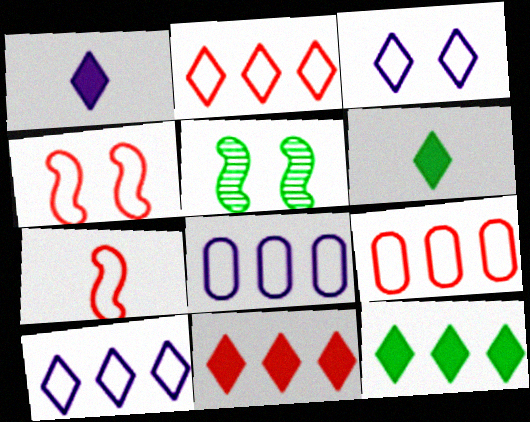[[1, 5, 9]]